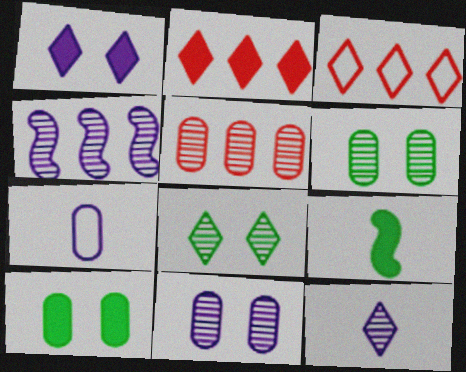[[1, 4, 7], 
[3, 9, 11], 
[4, 11, 12], 
[5, 7, 10]]